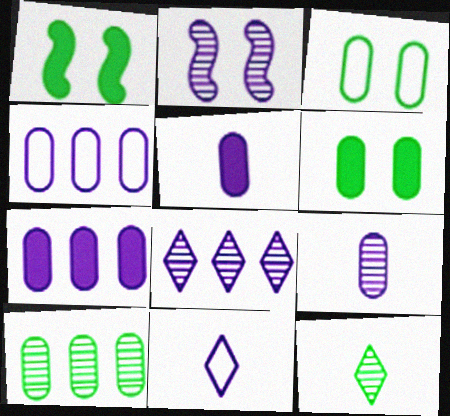[[2, 7, 11], 
[2, 8, 9]]